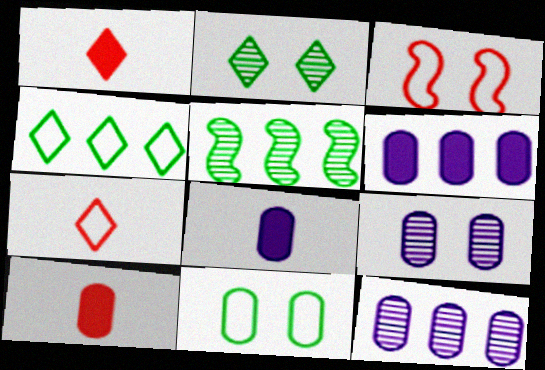[[10, 11, 12]]